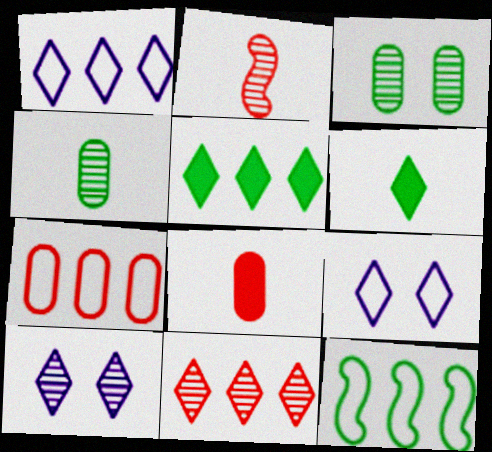[[1, 5, 11], 
[1, 7, 12], 
[3, 6, 12], 
[6, 9, 11], 
[8, 10, 12]]